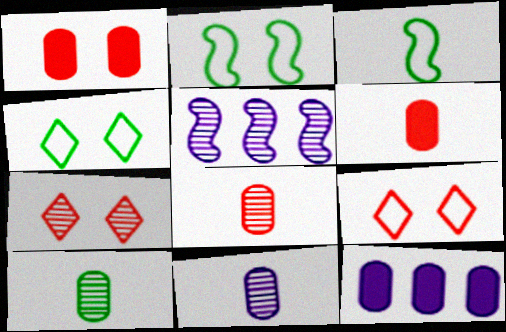[[3, 7, 12], 
[4, 5, 6], 
[5, 7, 10], 
[8, 10, 11]]